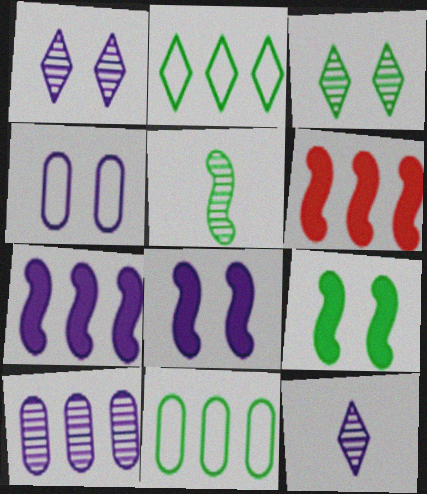[[1, 4, 8], 
[2, 6, 10], 
[4, 7, 12]]